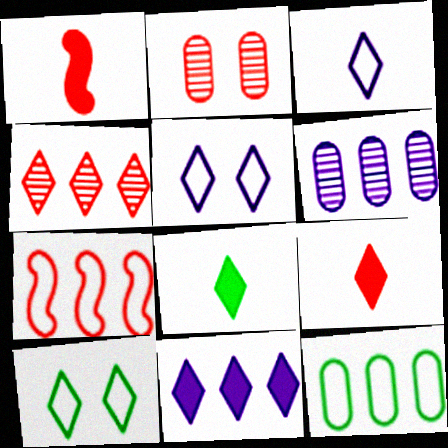[[1, 6, 10], 
[2, 7, 9], 
[4, 5, 8]]